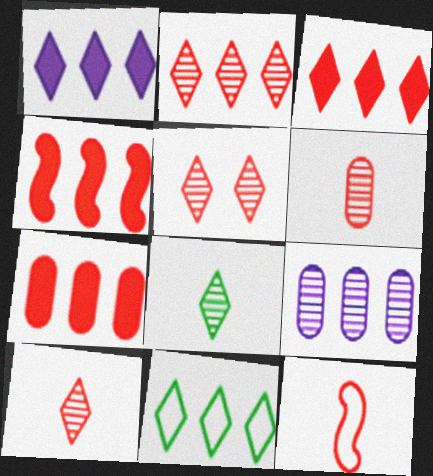[[1, 2, 11], 
[2, 5, 10], 
[3, 4, 7], 
[4, 9, 11], 
[5, 7, 12]]